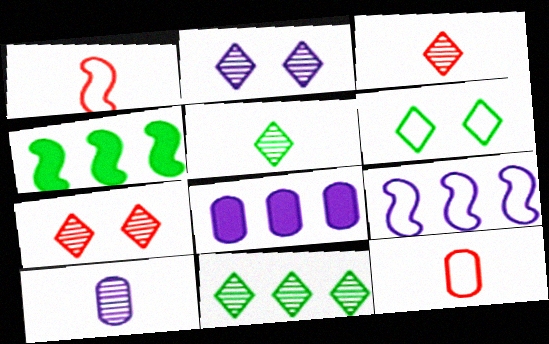[[2, 3, 11], 
[2, 4, 12], 
[6, 9, 12]]